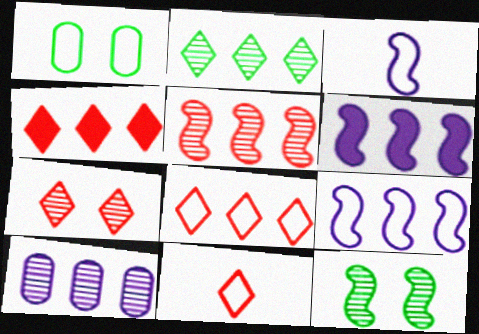[[1, 3, 8], 
[1, 9, 11], 
[2, 5, 10], 
[4, 7, 11]]